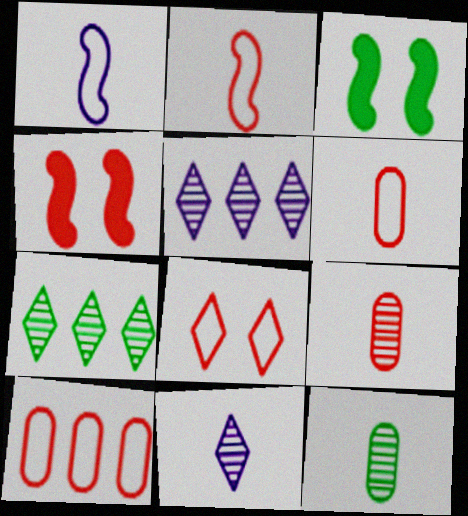[[2, 8, 10], 
[3, 5, 6], 
[3, 10, 11]]